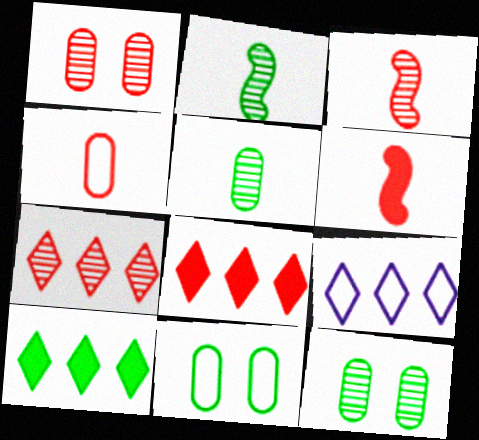[[1, 3, 7], 
[2, 10, 11], 
[6, 9, 12], 
[7, 9, 10]]